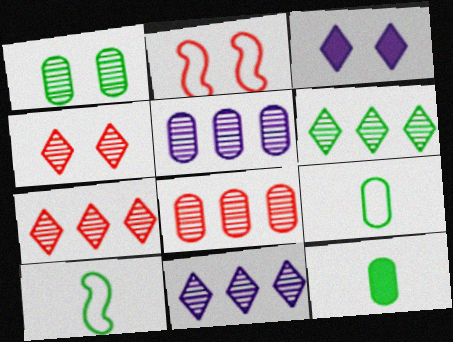[[1, 2, 3], 
[2, 11, 12], 
[3, 8, 10], 
[6, 7, 11]]